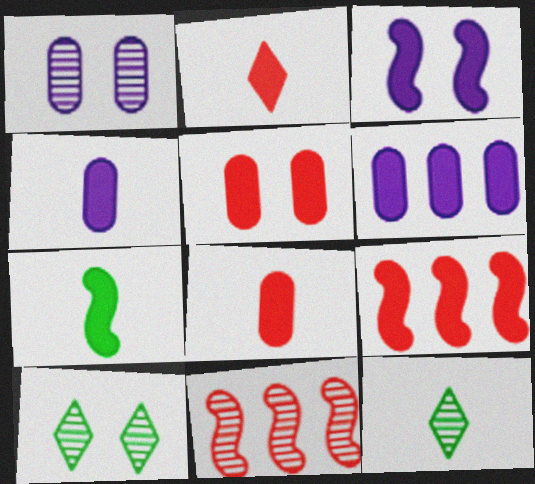[[1, 11, 12], 
[2, 4, 7], 
[2, 5, 9], 
[3, 7, 9]]